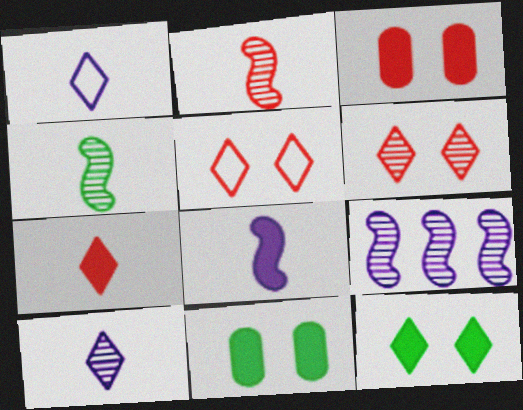[]